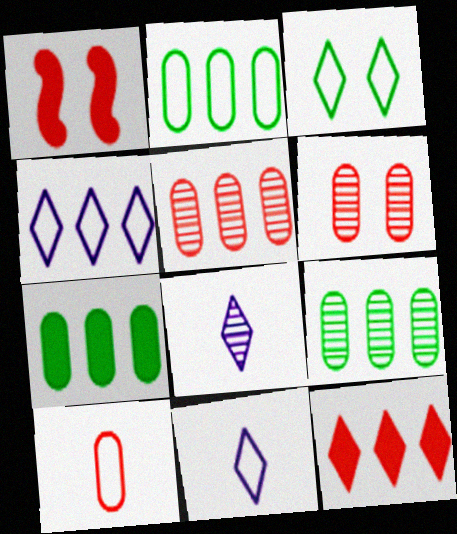[[1, 2, 8], 
[1, 9, 11], 
[2, 7, 9], 
[3, 8, 12]]